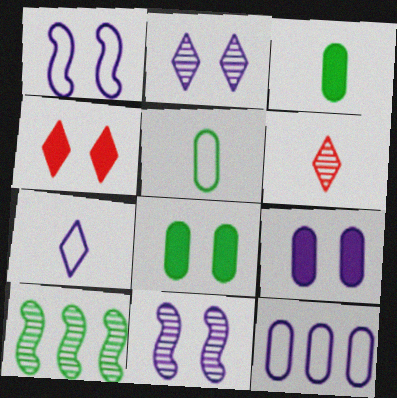[[1, 2, 9], 
[1, 7, 12]]